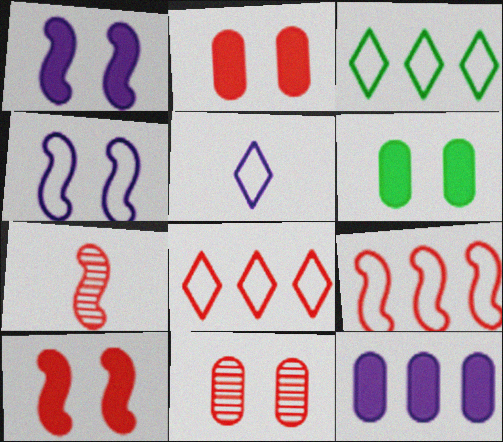[[2, 7, 8], 
[7, 9, 10]]